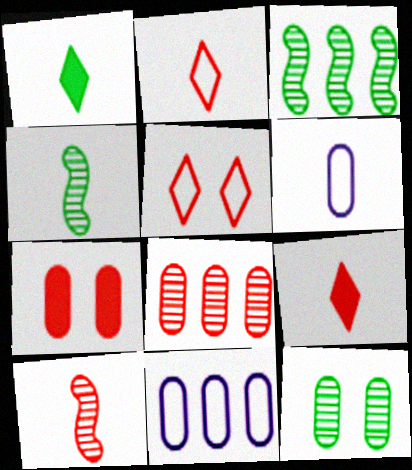[[1, 6, 10], 
[4, 6, 9]]